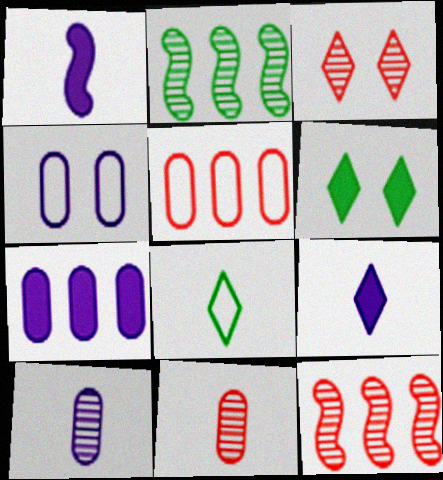[[1, 8, 11], 
[2, 3, 10], 
[3, 11, 12], 
[4, 7, 10]]